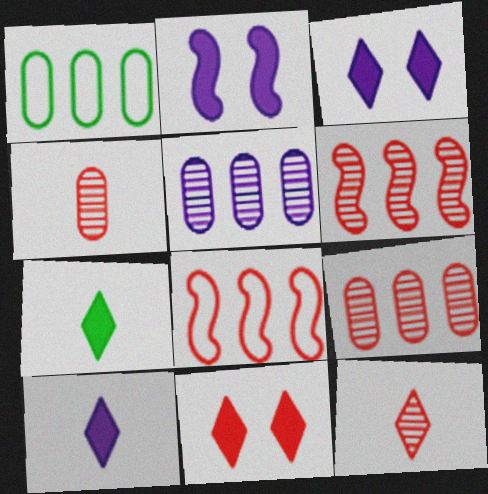[[1, 2, 12], 
[4, 8, 11]]